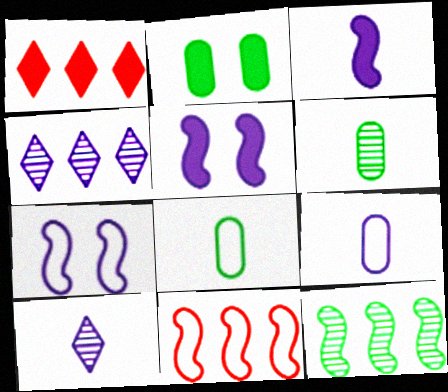[[1, 2, 3], 
[1, 6, 7], 
[2, 10, 11], 
[3, 9, 10], 
[4, 5, 9]]